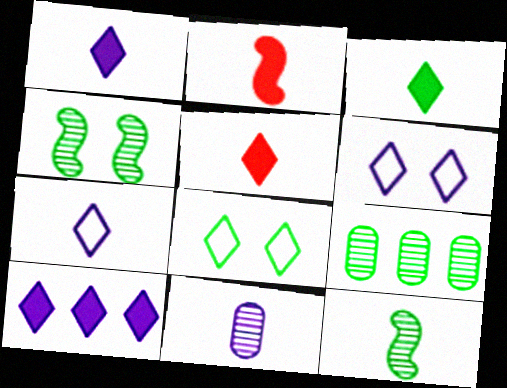[[1, 3, 5], 
[2, 6, 9]]